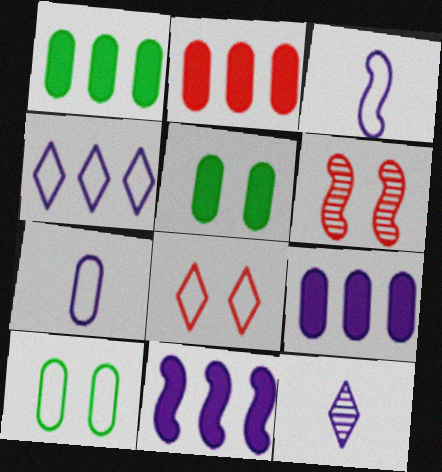[[1, 2, 9]]